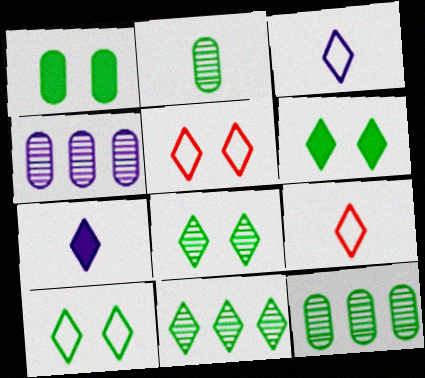[[5, 7, 11], 
[6, 8, 10]]